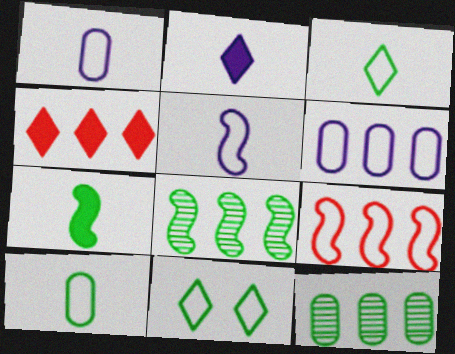[[1, 9, 11], 
[4, 6, 8], 
[7, 11, 12]]